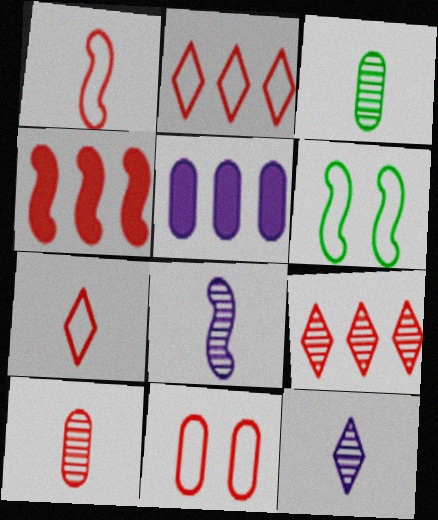[[1, 2, 11], 
[3, 5, 11], 
[4, 6, 8]]